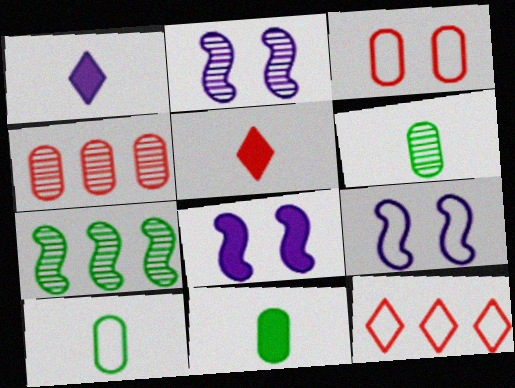[[1, 3, 7], 
[2, 8, 9], 
[2, 11, 12], 
[6, 8, 12], 
[6, 10, 11], 
[9, 10, 12]]